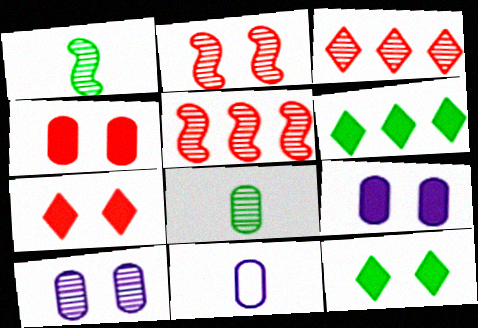[[1, 3, 10], 
[2, 6, 11], 
[5, 11, 12]]